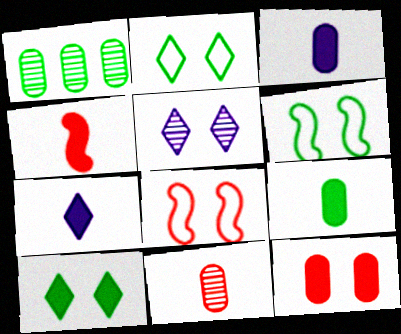[[1, 7, 8], 
[4, 7, 9], 
[5, 6, 12]]